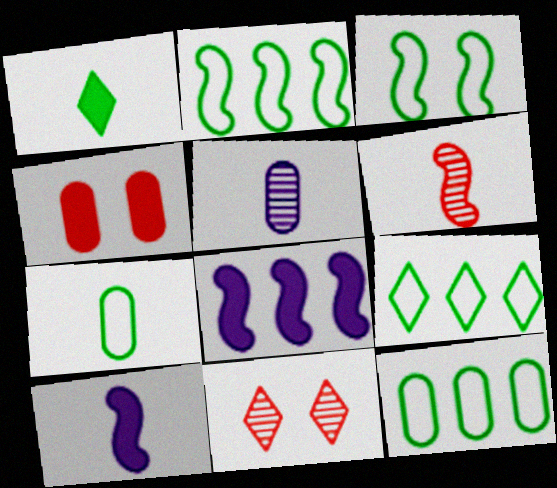[[1, 4, 8], 
[2, 9, 12], 
[3, 6, 8], 
[3, 7, 9], 
[4, 5, 12], 
[7, 8, 11], 
[10, 11, 12]]